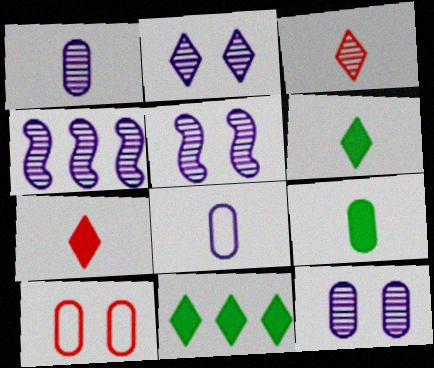[[1, 2, 4], 
[2, 5, 12], 
[4, 6, 10]]